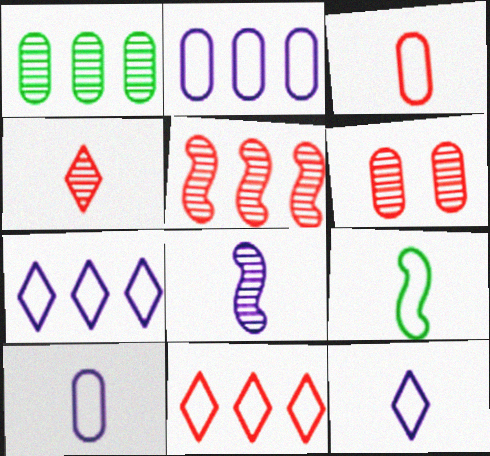[[3, 9, 12], 
[4, 5, 6]]